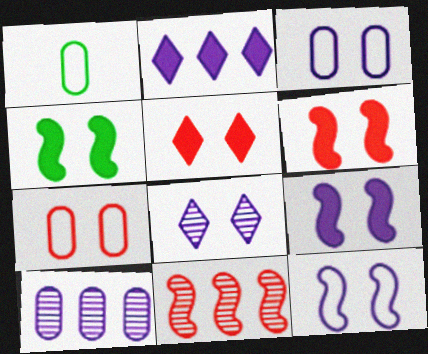[[3, 8, 9], 
[4, 6, 9], 
[4, 7, 8]]